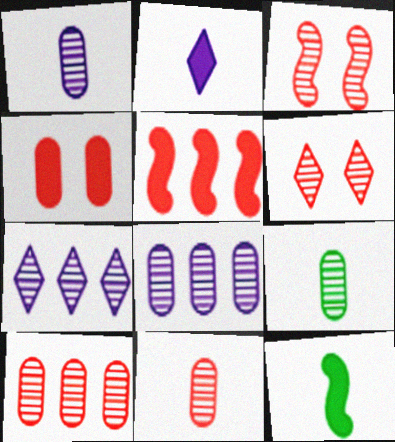[[1, 9, 11], 
[3, 7, 9]]